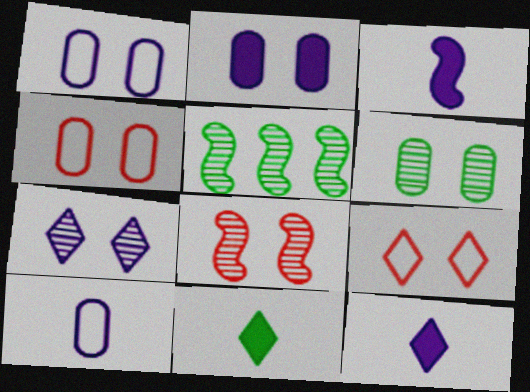[[2, 4, 6], 
[4, 5, 12], 
[6, 7, 8]]